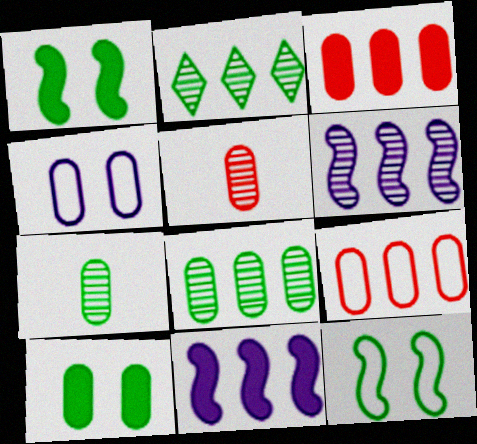[[2, 9, 11], 
[3, 4, 7]]